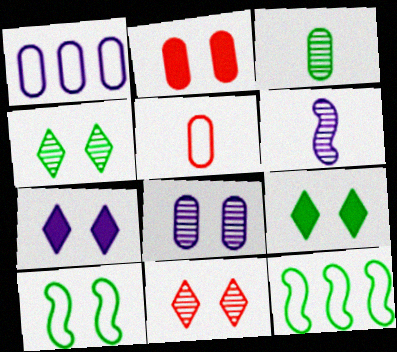[[1, 2, 3], 
[1, 6, 7], 
[3, 9, 12]]